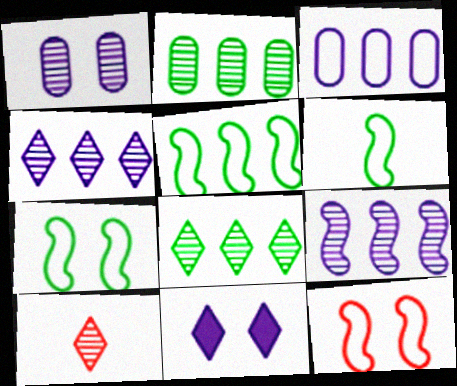[[5, 6, 7]]